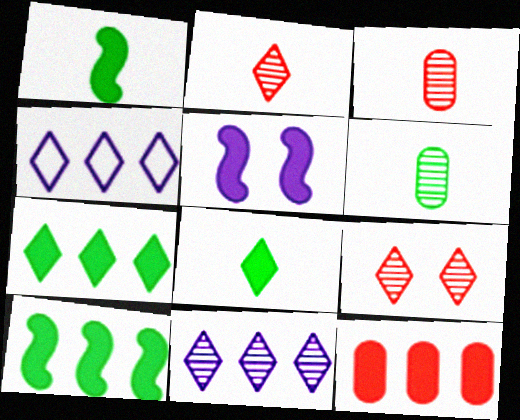[[4, 8, 9], 
[5, 8, 12]]